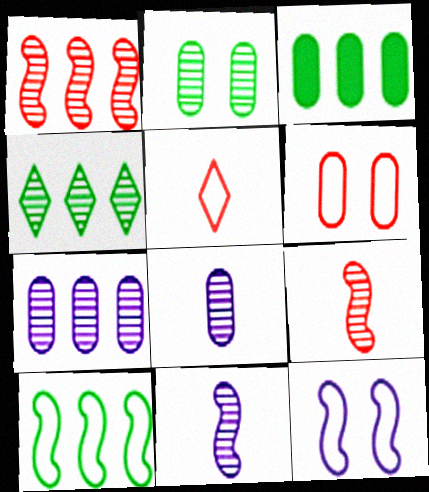[[1, 4, 7], 
[3, 4, 10], 
[3, 6, 8]]